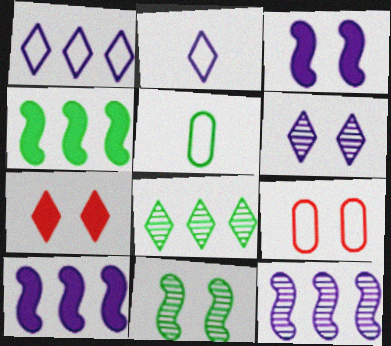[[2, 7, 8], 
[5, 7, 12]]